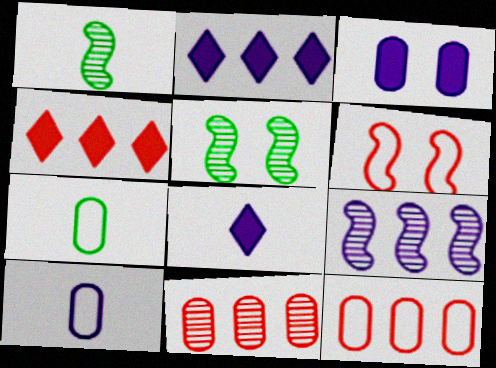[[3, 7, 11], 
[4, 5, 10], 
[5, 8, 12]]